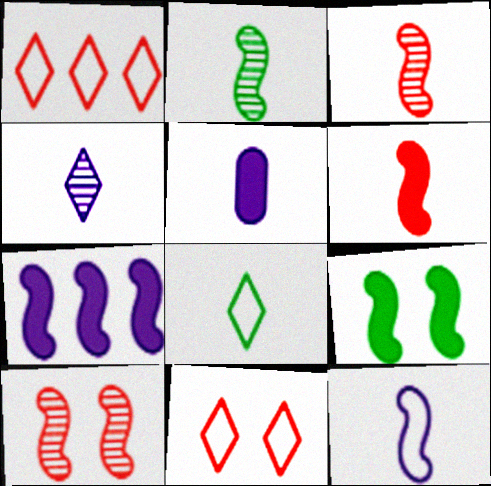[[2, 6, 12], 
[3, 5, 8], 
[4, 5, 12], 
[6, 7, 9]]